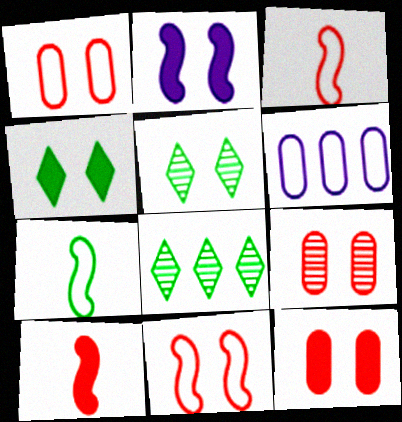[[1, 2, 5], 
[1, 9, 12], 
[2, 4, 12], 
[5, 6, 10]]